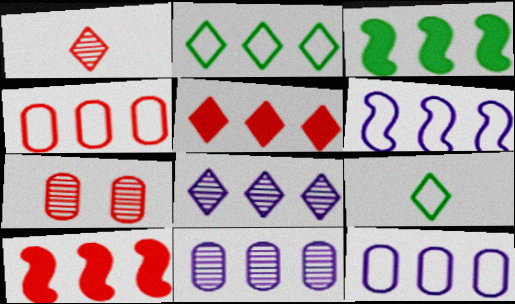[[2, 4, 6], 
[2, 5, 8], 
[2, 10, 11], 
[3, 4, 8]]